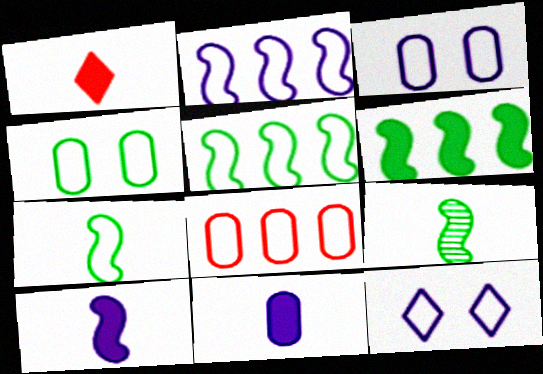[[7, 8, 12]]